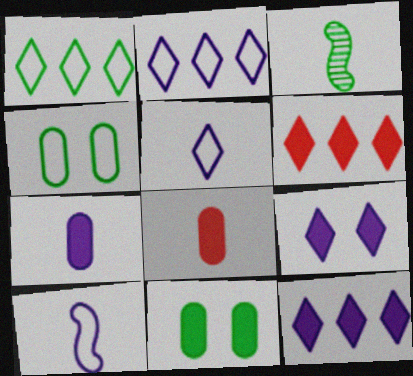[[1, 3, 11], 
[3, 5, 8]]